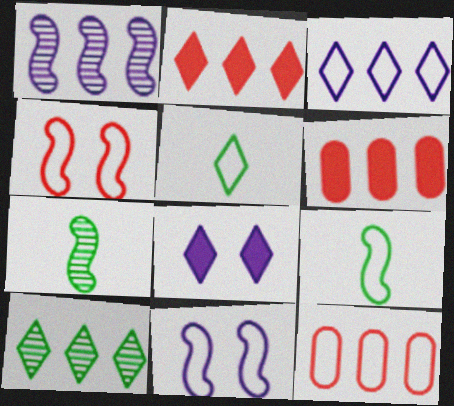[[2, 3, 10], 
[5, 11, 12], 
[7, 8, 12]]